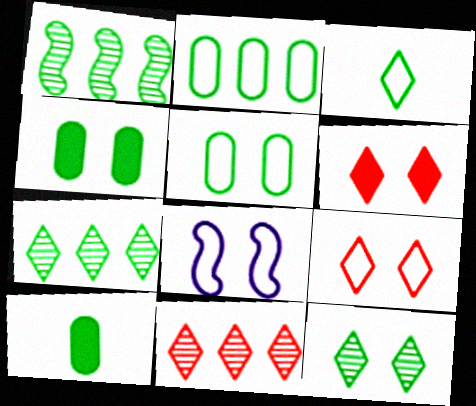[[1, 3, 4], 
[5, 8, 9], 
[8, 10, 11]]